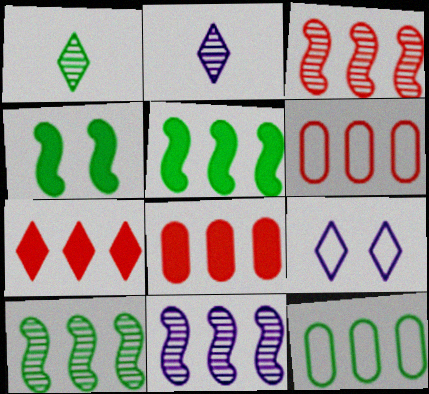[[1, 4, 12], 
[1, 7, 9], 
[2, 4, 6], 
[3, 6, 7], 
[3, 10, 11], 
[7, 11, 12]]